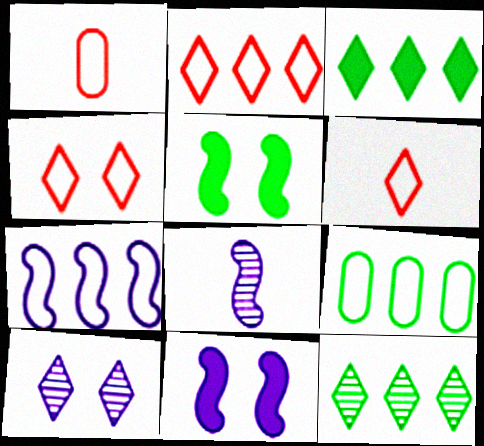[[1, 11, 12], 
[2, 4, 6], 
[2, 7, 9], 
[3, 6, 10], 
[7, 8, 11]]